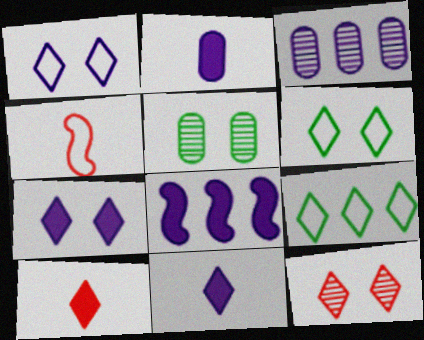[[2, 7, 8], 
[6, 7, 12], 
[9, 11, 12]]